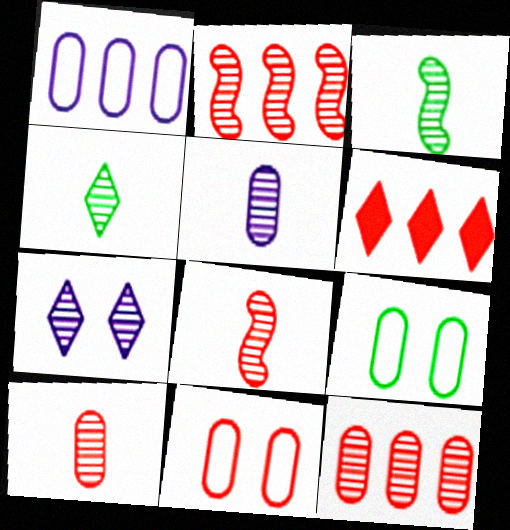[[3, 7, 12], 
[4, 5, 8], 
[6, 8, 11]]